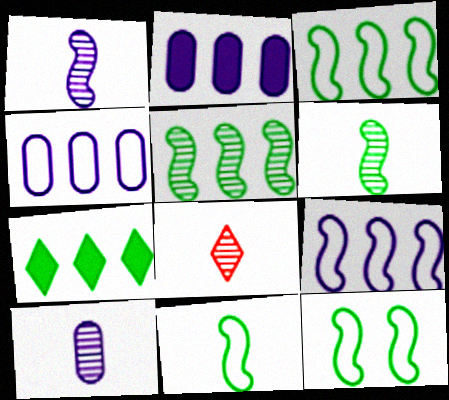[[2, 8, 12], 
[3, 11, 12], 
[6, 8, 10]]